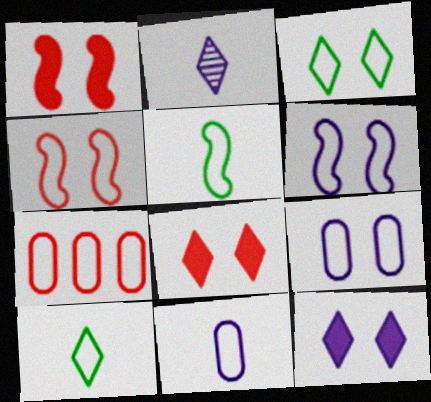[[3, 4, 9], 
[6, 7, 10]]